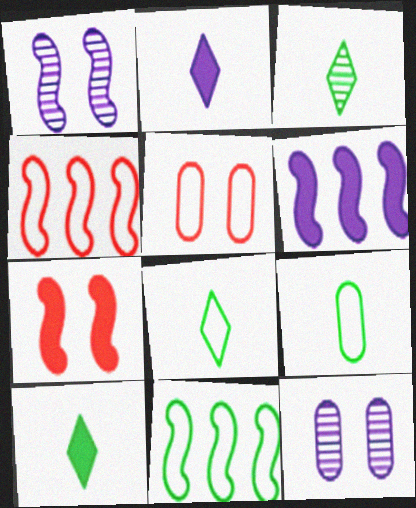[[3, 5, 6], 
[3, 8, 10], 
[4, 10, 12]]